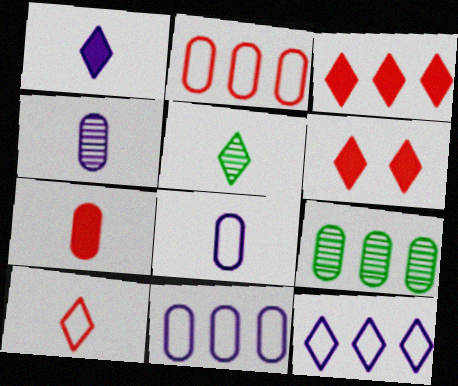[[1, 5, 10], 
[5, 6, 12]]